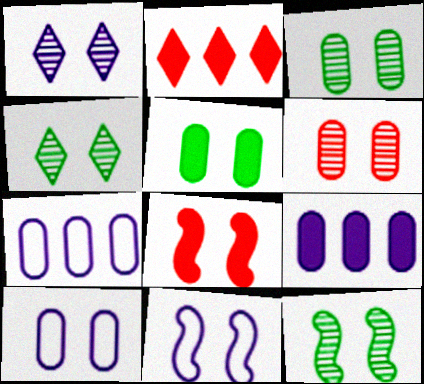[[1, 6, 12], 
[3, 4, 12], 
[4, 8, 10], 
[5, 6, 10], 
[8, 11, 12]]